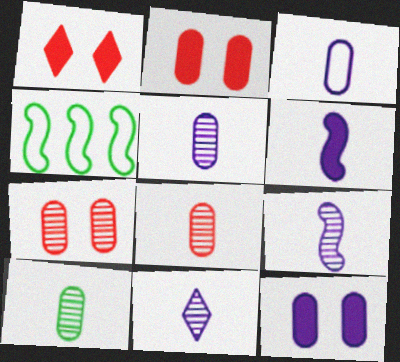[[1, 4, 5], 
[2, 4, 11], 
[3, 6, 11], 
[5, 8, 10], 
[5, 9, 11]]